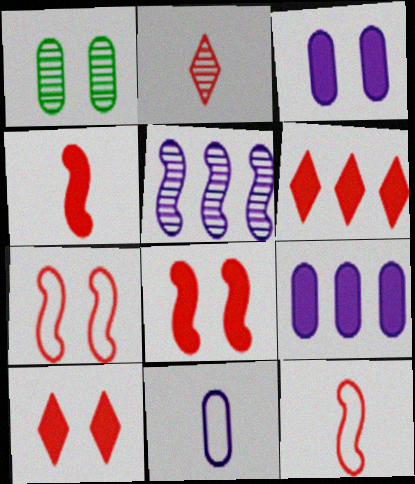[[1, 2, 5]]